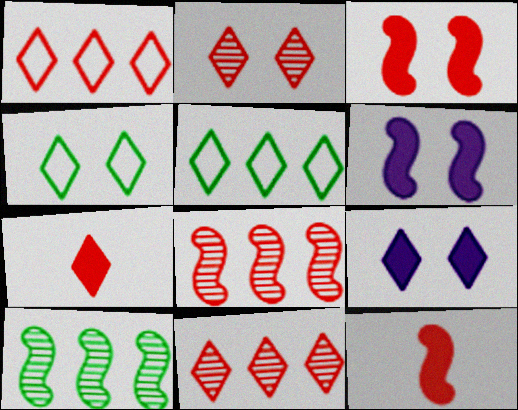[[1, 2, 7], 
[2, 4, 9]]